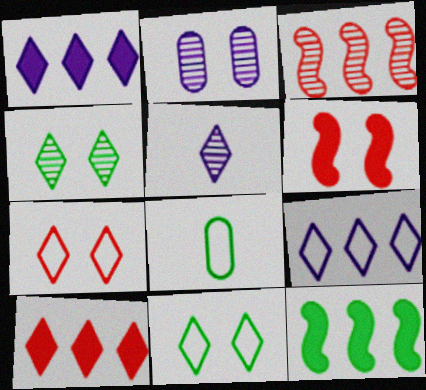[[2, 6, 11], 
[4, 8, 12], 
[5, 10, 11]]